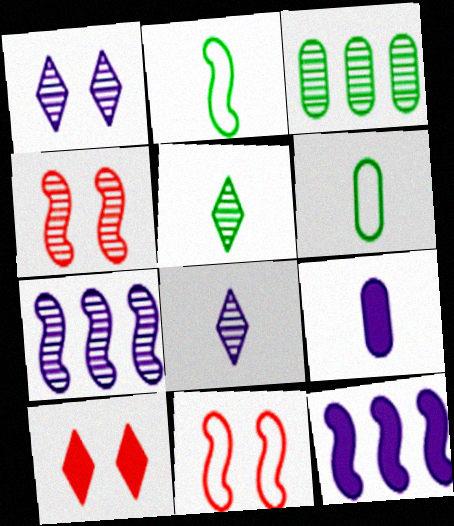[[2, 4, 12], 
[3, 4, 8], 
[6, 7, 10]]